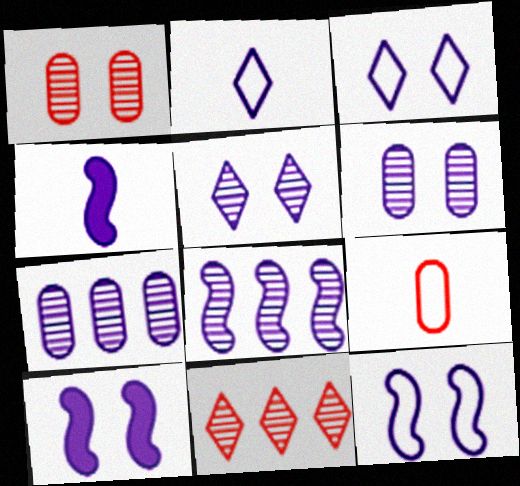[[2, 7, 10], 
[3, 4, 7], 
[3, 6, 10], 
[4, 8, 12]]